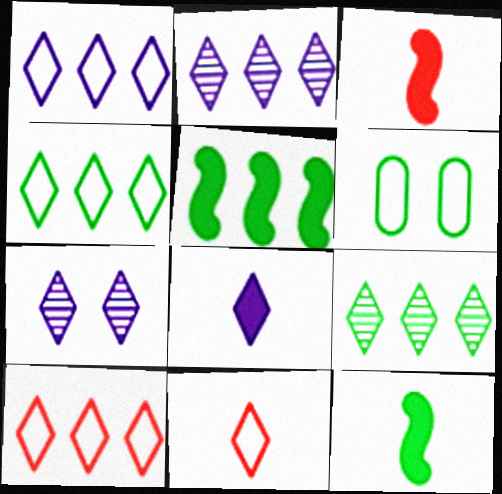[[1, 4, 10], 
[1, 7, 8], 
[2, 3, 6], 
[6, 9, 12]]